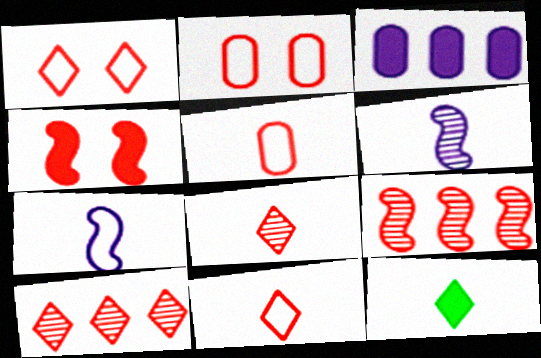[[3, 4, 12], 
[4, 5, 10], 
[5, 6, 12]]